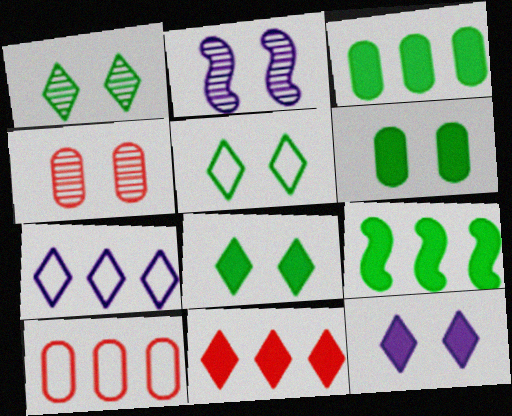[[1, 2, 4], 
[1, 5, 8]]